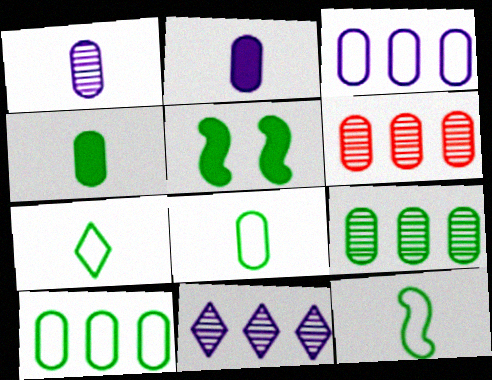[[5, 7, 9], 
[7, 8, 12]]